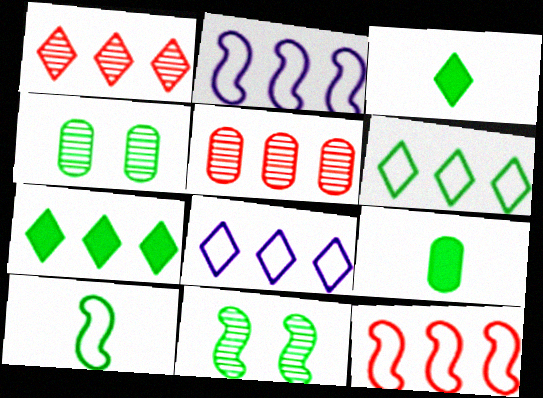[[1, 7, 8], 
[2, 5, 7], 
[4, 7, 10], 
[6, 9, 11]]